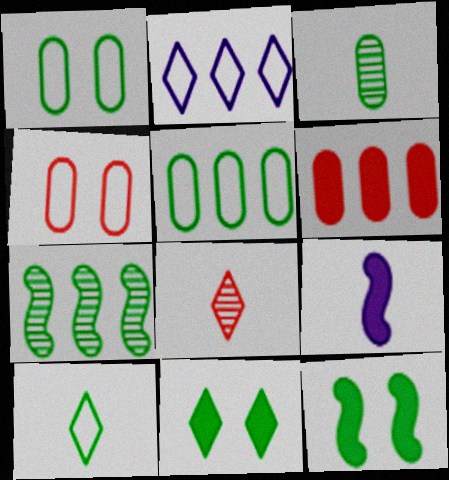[[2, 6, 7], 
[2, 8, 11], 
[6, 9, 11]]